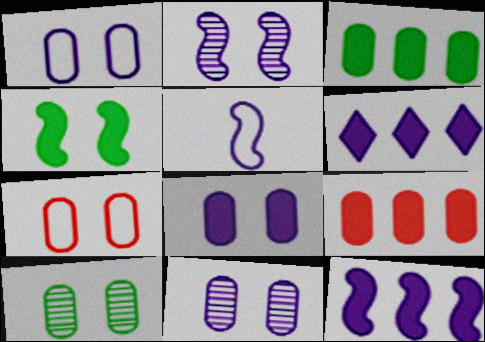[[1, 8, 11], 
[2, 5, 12], 
[5, 6, 11], 
[7, 8, 10]]